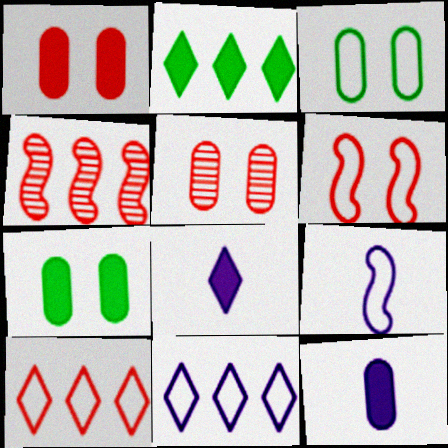[[2, 5, 9], 
[3, 4, 8], 
[3, 9, 10]]